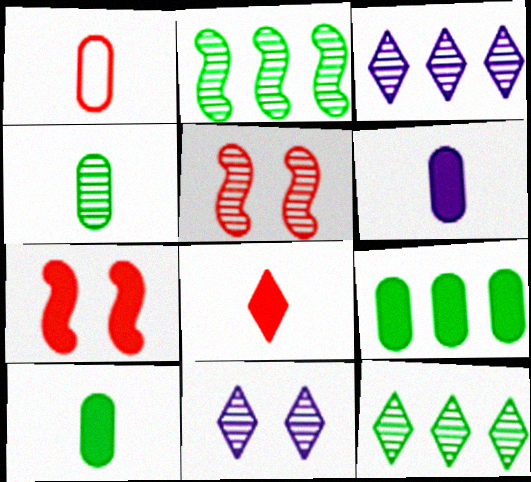[[1, 4, 6], 
[3, 4, 5]]